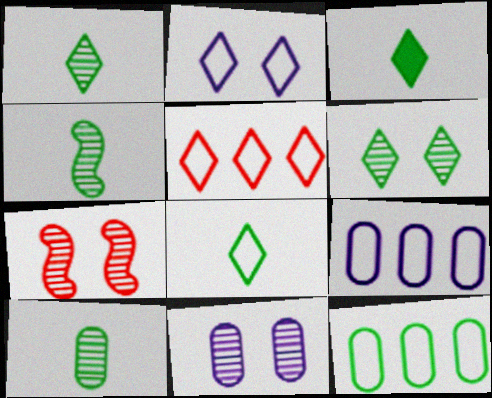[[1, 3, 8], 
[1, 4, 10], 
[2, 5, 8], 
[3, 7, 9], 
[6, 7, 11]]